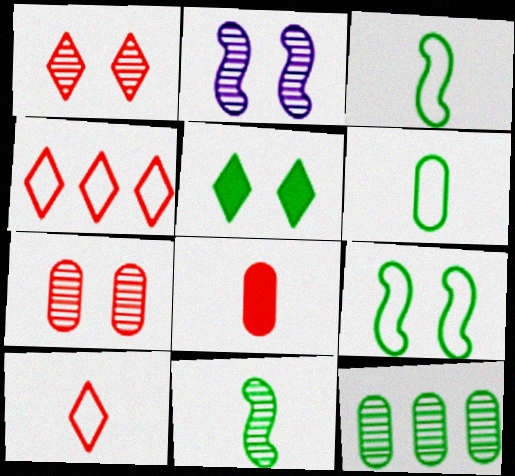[[3, 5, 12]]